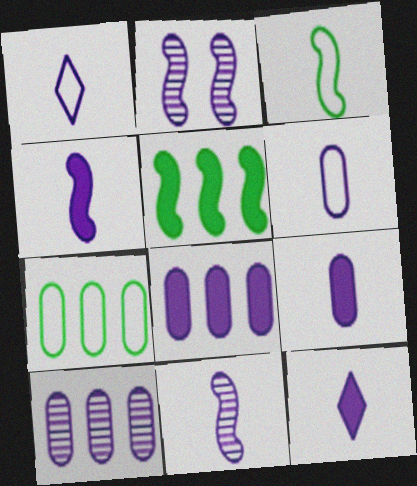[[1, 2, 8], 
[1, 9, 11], 
[4, 9, 12], 
[6, 11, 12]]